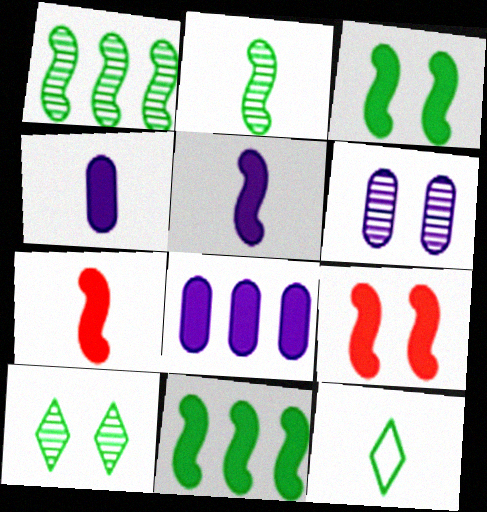[[5, 9, 11]]